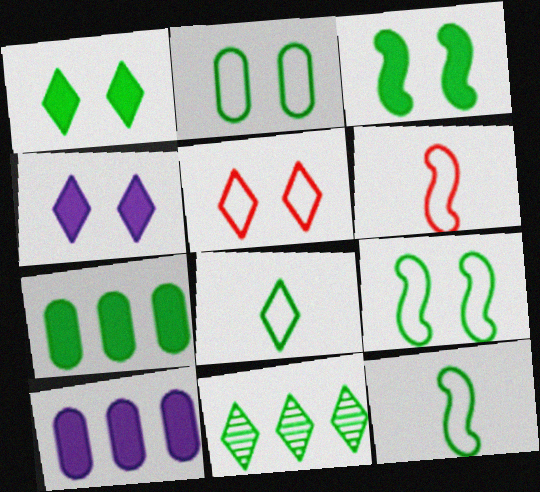[[1, 8, 11]]